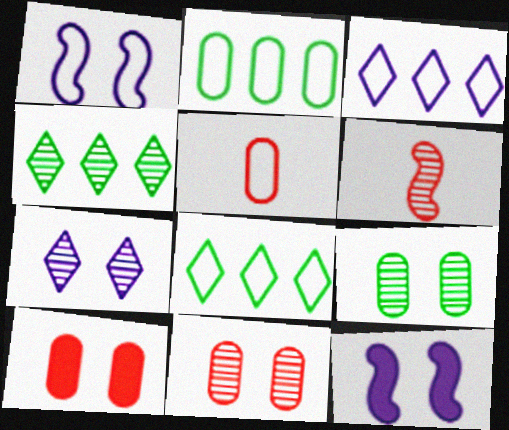[[1, 5, 8], 
[4, 5, 12]]